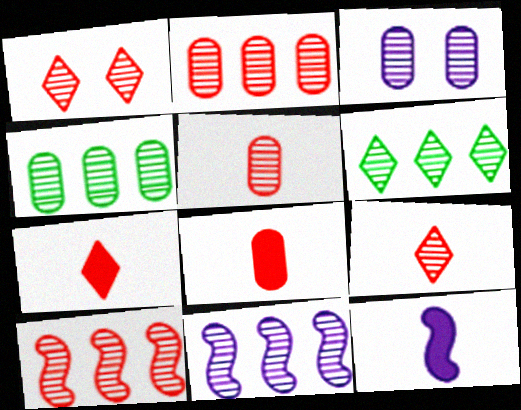[[1, 5, 10], 
[2, 6, 11], 
[3, 4, 5]]